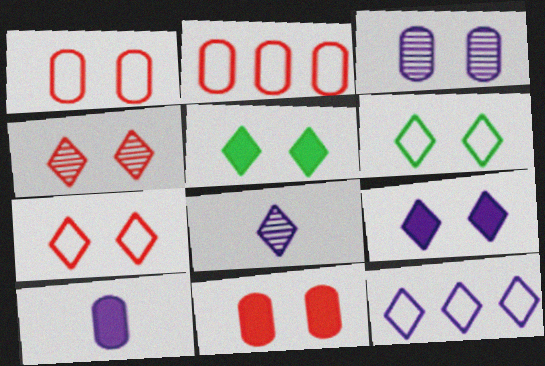[[4, 6, 9], 
[8, 9, 12]]